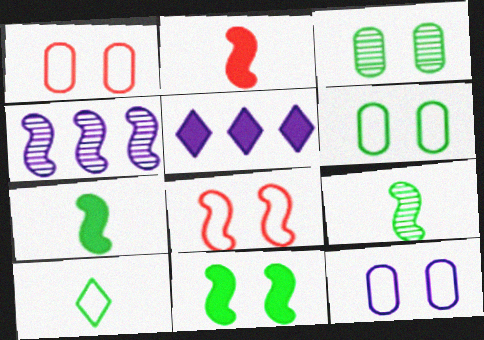[[1, 5, 9], 
[1, 6, 12], 
[4, 7, 8]]